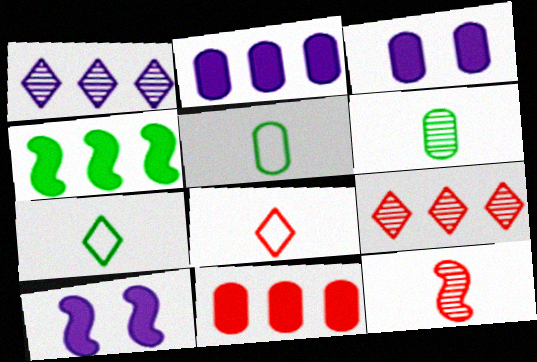[[5, 9, 10]]